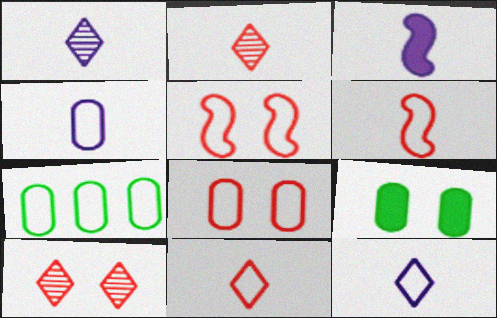[[1, 3, 4], 
[3, 7, 10], 
[4, 7, 8], 
[5, 7, 12]]